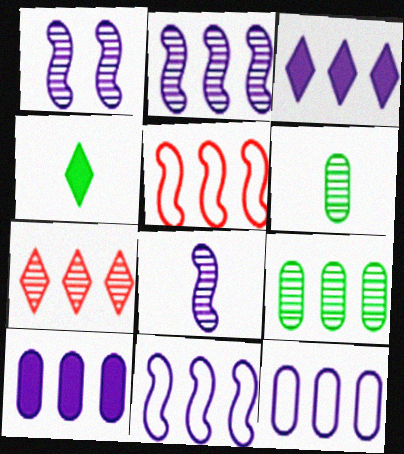[[1, 2, 8], 
[1, 6, 7], 
[2, 3, 12], 
[2, 7, 9], 
[3, 5, 9]]